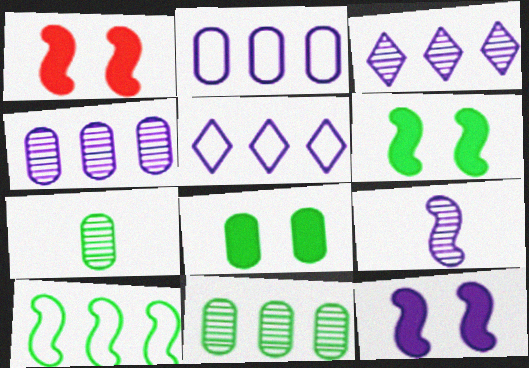[[1, 5, 7], 
[1, 6, 12], 
[1, 9, 10]]